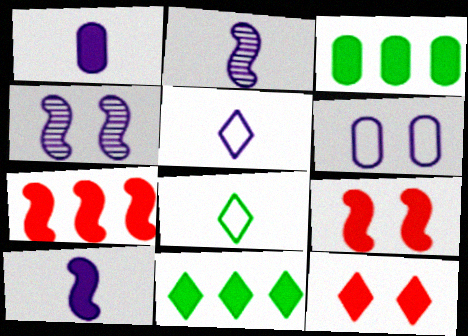[[1, 2, 5], 
[1, 9, 11], 
[3, 10, 12]]